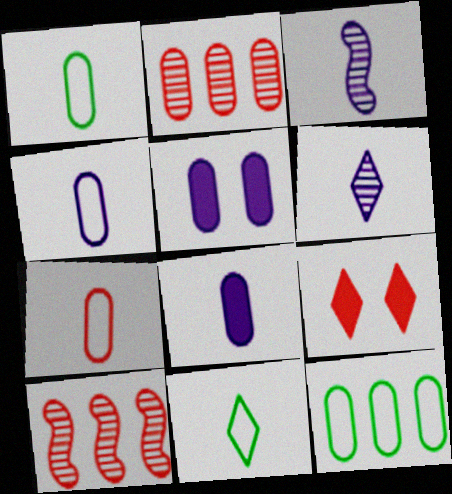[[1, 2, 5], 
[1, 4, 7], 
[3, 9, 12], 
[5, 10, 11], 
[7, 9, 10]]